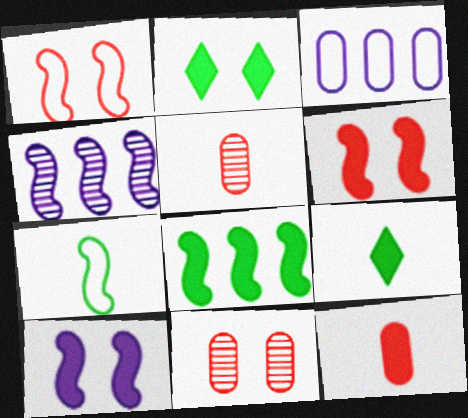[[4, 6, 7]]